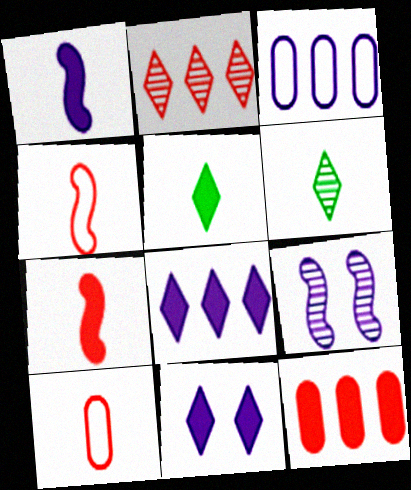[[1, 6, 10]]